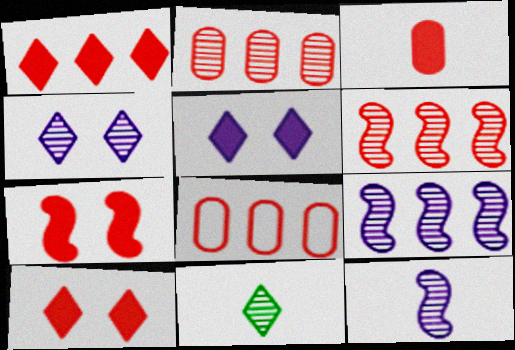[[1, 3, 7], 
[1, 6, 8]]